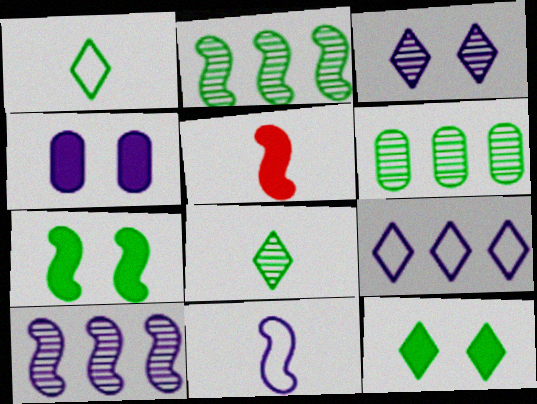[[1, 6, 7]]